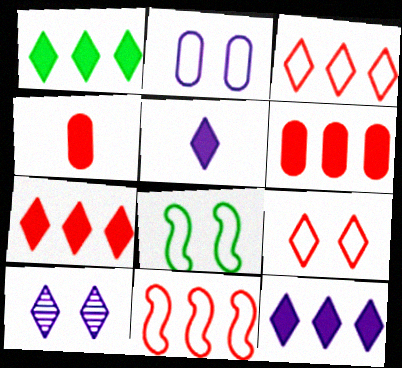[[1, 7, 12], 
[2, 8, 9]]